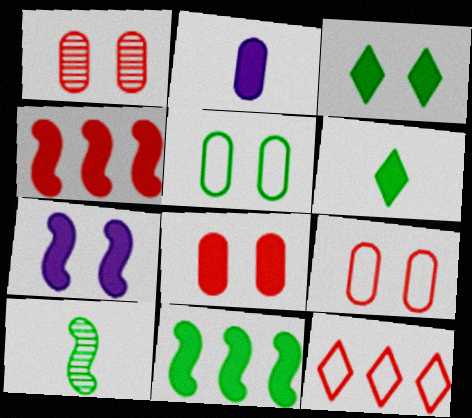[[1, 8, 9], 
[2, 3, 4], 
[3, 7, 8]]